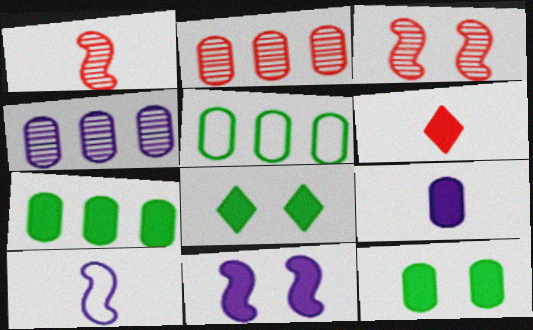[[2, 8, 10], 
[6, 7, 11]]